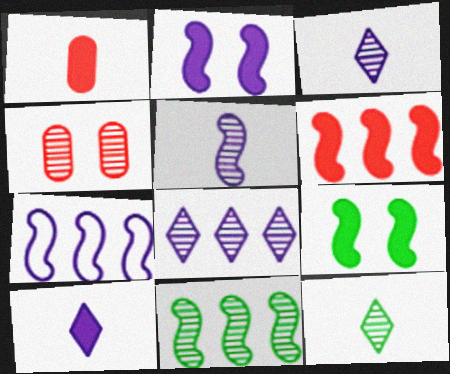[[2, 5, 7], 
[3, 4, 11], 
[6, 7, 11]]